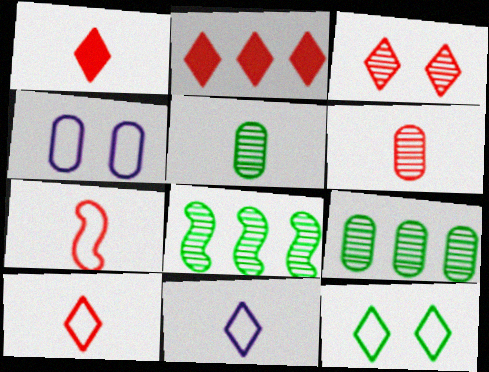[[1, 4, 8], 
[1, 6, 7], 
[2, 3, 10]]